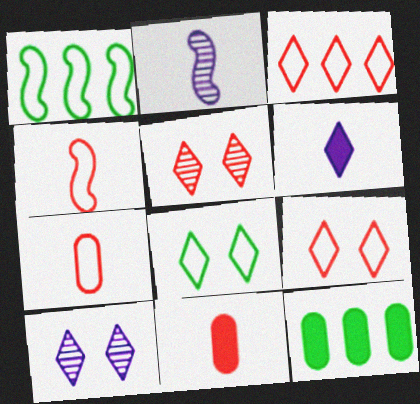[[1, 10, 11], 
[2, 9, 12], 
[4, 10, 12]]